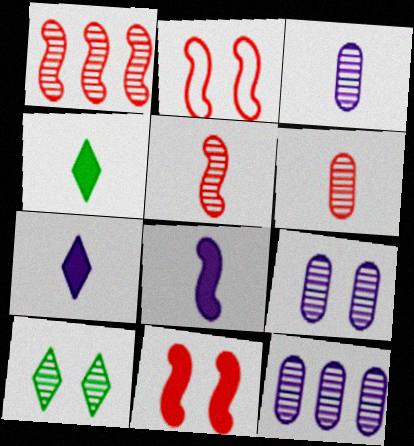[[1, 3, 10], 
[2, 4, 12], 
[3, 9, 12], 
[5, 10, 12]]